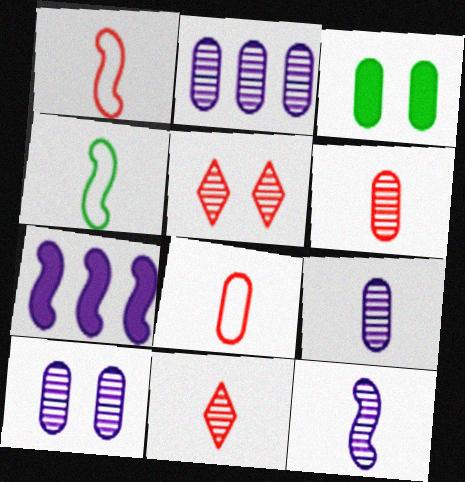[[2, 3, 8], 
[2, 9, 10]]